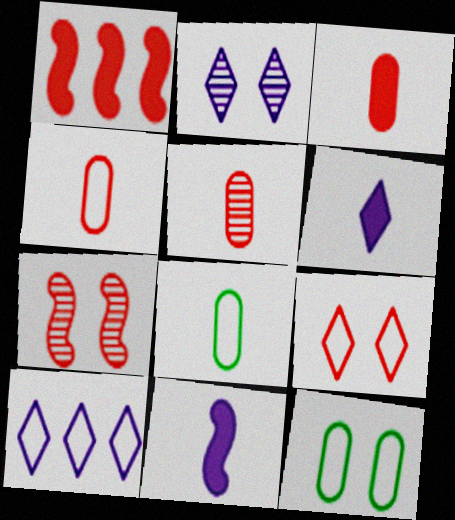[[1, 2, 8], 
[1, 5, 9], 
[2, 6, 10], 
[3, 4, 5]]